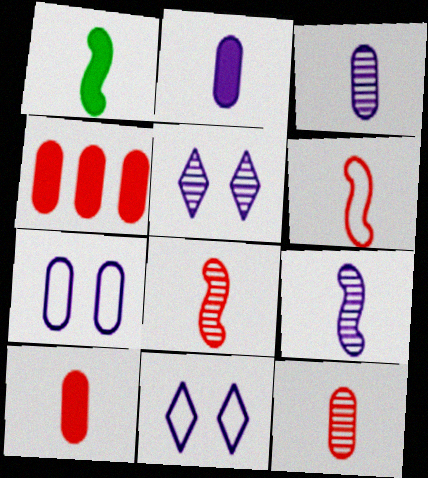[[1, 6, 9]]